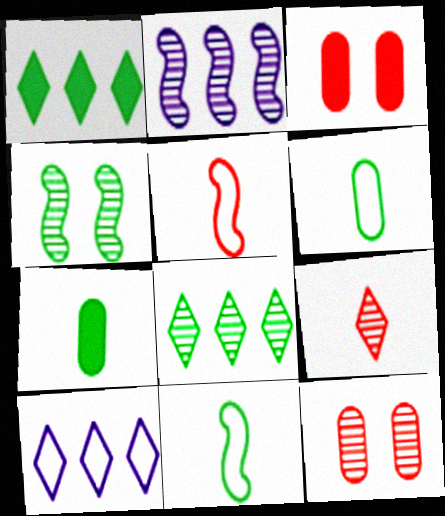[[1, 4, 6]]